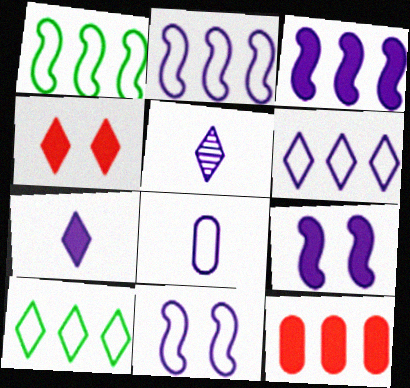[[4, 5, 10], 
[6, 8, 11]]